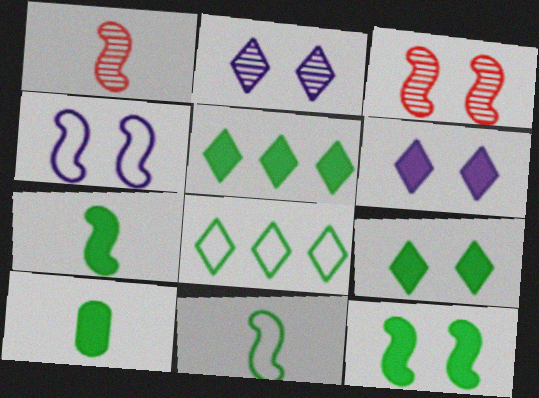[[3, 4, 12], 
[5, 10, 12]]